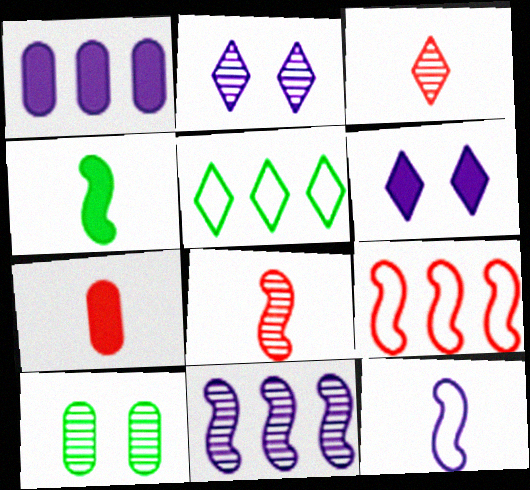[[1, 2, 12], 
[3, 5, 6], 
[3, 10, 11], 
[4, 5, 10], 
[4, 8, 12]]